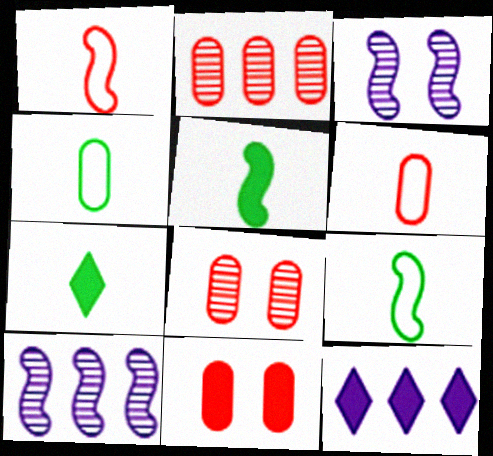[[2, 6, 11], 
[5, 11, 12], 
[8, 9, 12]]